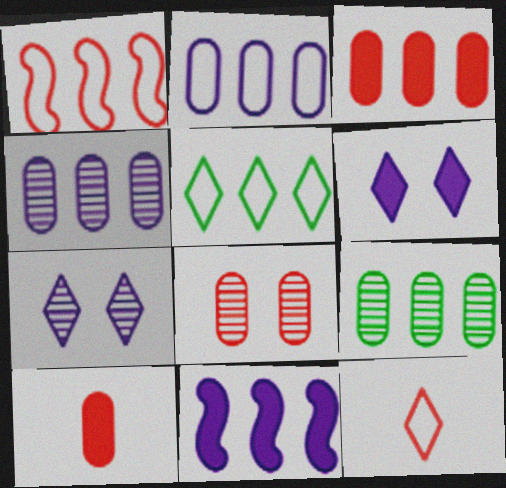[[1, 2, 5], 
[2, 3, 9]]